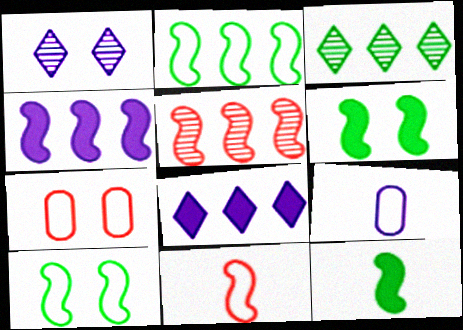[[1, 4, 9], 
[1, 6, 7], 
[2, 4, 5]]